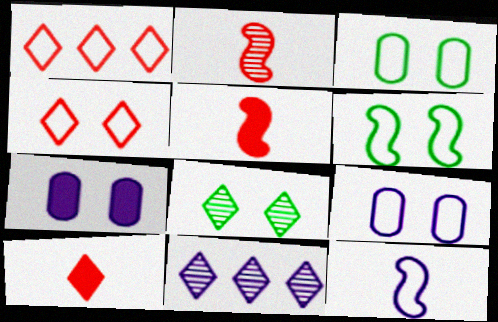[[1, 3, 12], 
[3, 5, 11], 
[4, 6, 9], 
[7, 11, 12]]